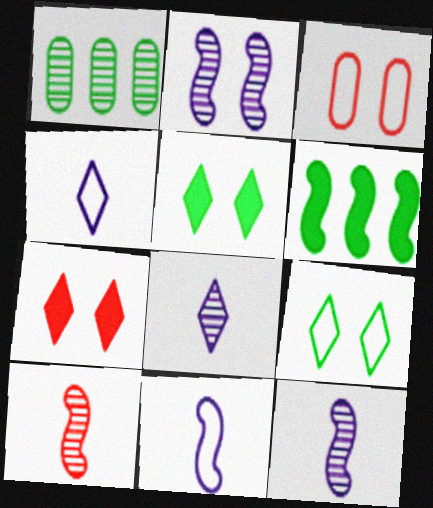[[1, 7, 11], 
[2, 3, 5], 
[3, 6, 8]]